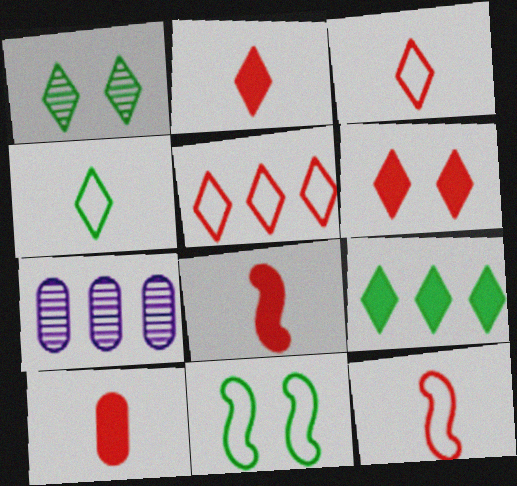[[1, 4, 9], 
[2, 7, 11], 
[2, 8, 10]]